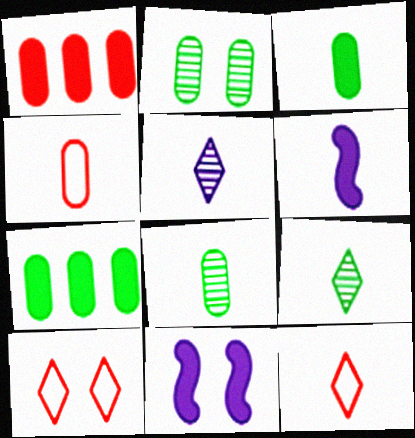[[2, 10, 11], 
[4, 6, 9], 
[6, 8, 12]]